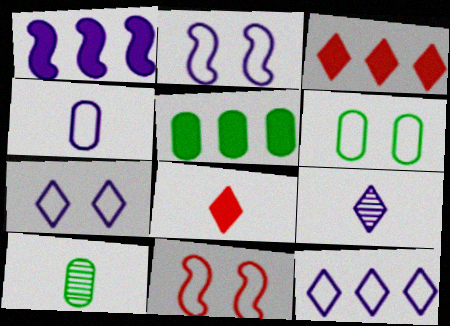[[1, 3, 5], 
[2, 3, 10], 
[2, 4, 12], 
[5, 6, 10], 
[5, 9, 11], 
[6, 7, 11]]